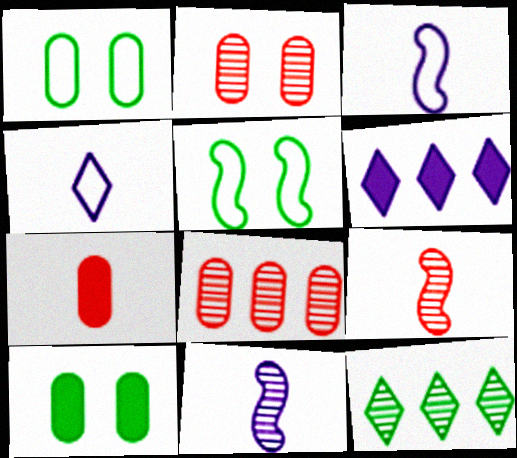[[1, 6, 9], 
[2, 11, 12]]